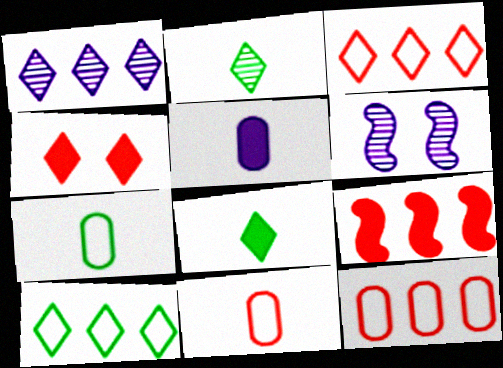[[6, 8, 12]]